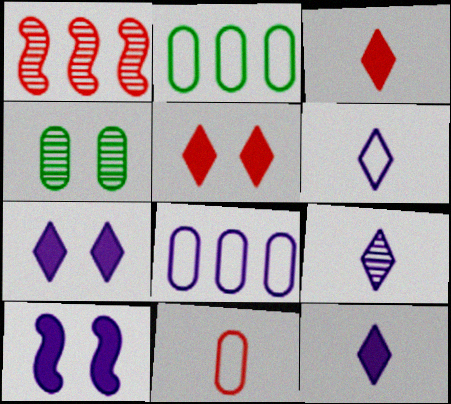[[1, 4, 9], 
[1, 5, 11], 
[6, 9, 12], 
[8, 9, 10]]